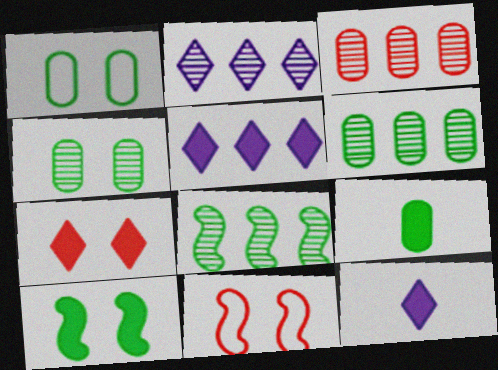[[1, 6, 9], 
[2, 3, 8], 
[2, 9, 11], 
[6, 11, 12]]